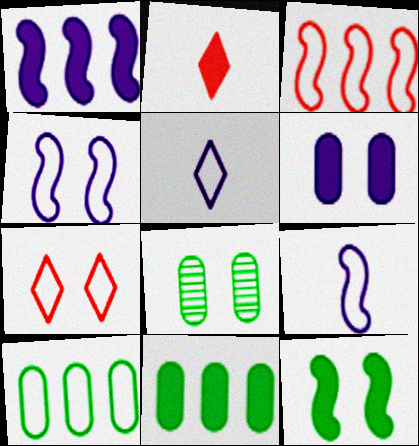[[7, 9, 10]]